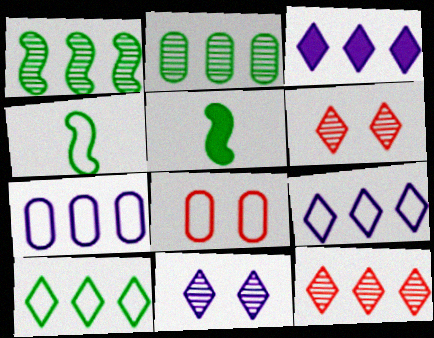[[3, 10, 12], 
[4, 8, 9], 
[5, 6, 7]]